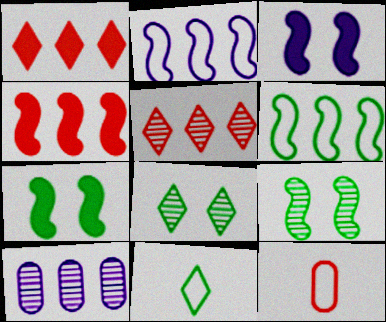[[1, 6, 10]]